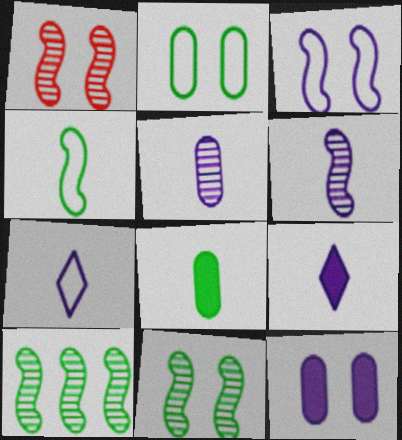[[1, 6, 10]]